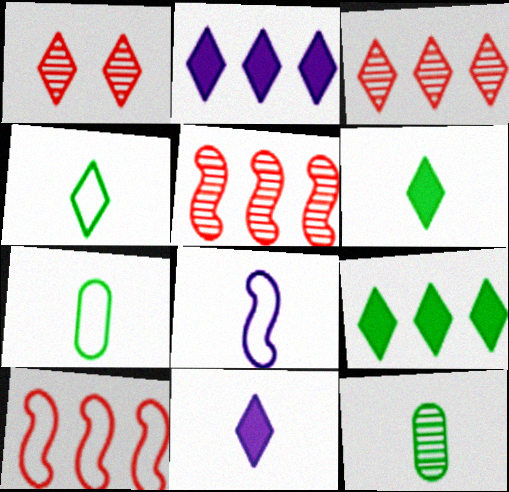[[1, 2, 4]]